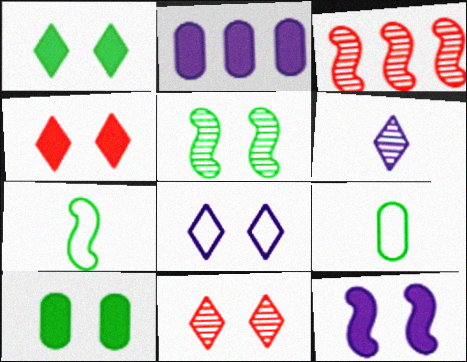[[1, 8, 11], 
[2, 7, 11], 
[3, 7, 12], 
[4, 10, 12]]